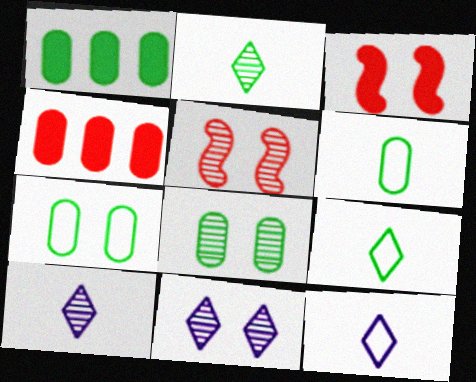[[1, 5, 12], 
[1, 6, 8], 
[3, 7, 11], 
[5, 8, 11]]